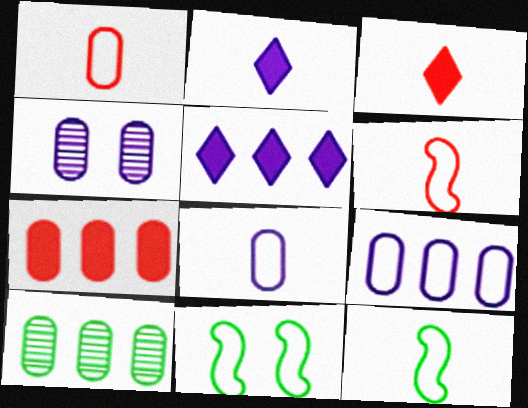[[7, 9, 10]]